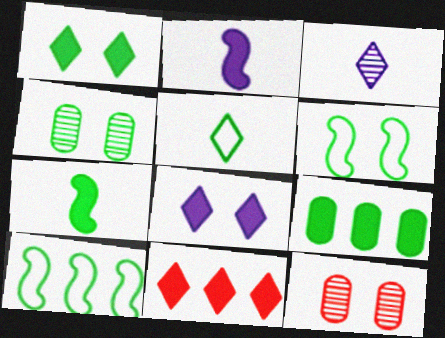[[1, 4, 6], 
[1, 7, 9], 
[6, 8, 12]]